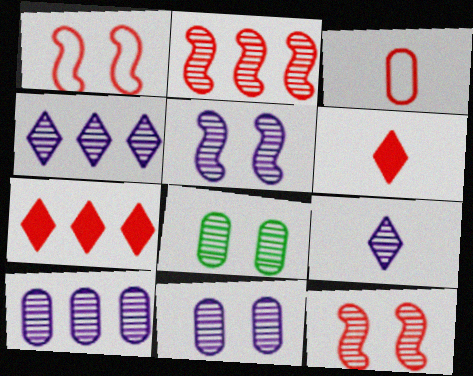[[2, 8, 9], 
[3, 7, 12], 
[5, 9, 10]]